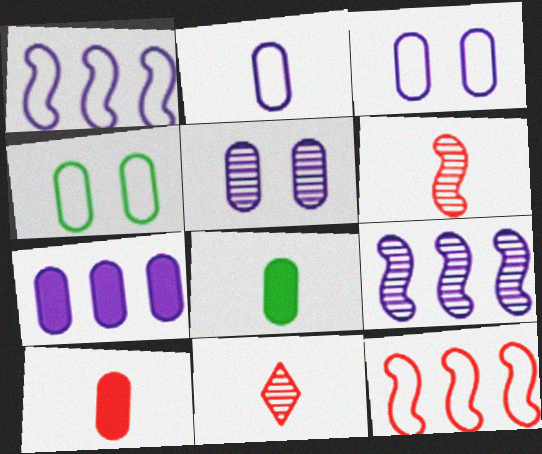[[2, 5, 7]]